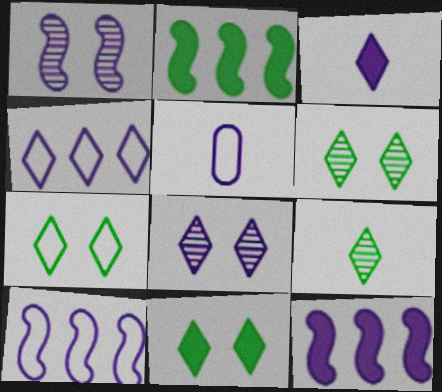[[3, 4, 8], 
[5, 8, 12], 
[6, 7, 11]]